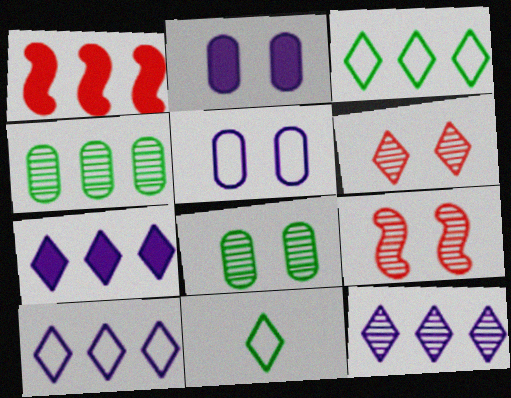[[1, 4, 10], 
[6, 7, 11], 
[7, 10, 12]]